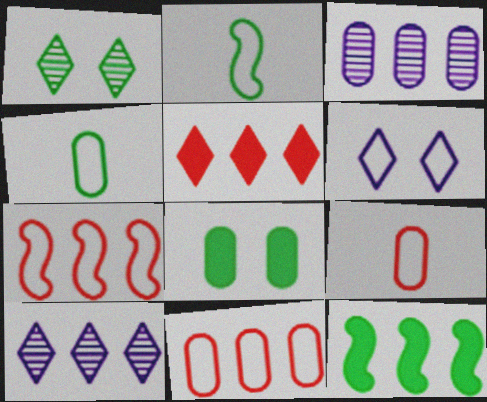[[1, 4, 12], 
[2, 6, 11], 
[3, 8, 9], 
[4, 6, 7], 
[10, 11, 12]]